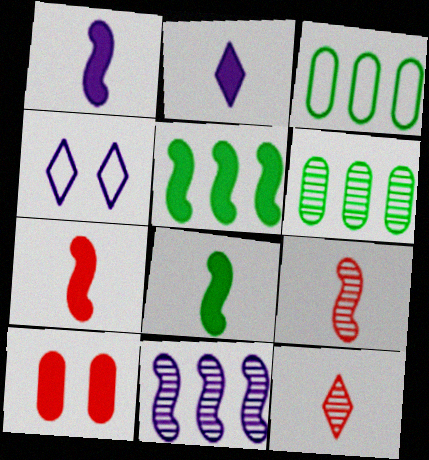[[1, 7, 8], 
[2, 5, 10], 
[4, 6, 7]]